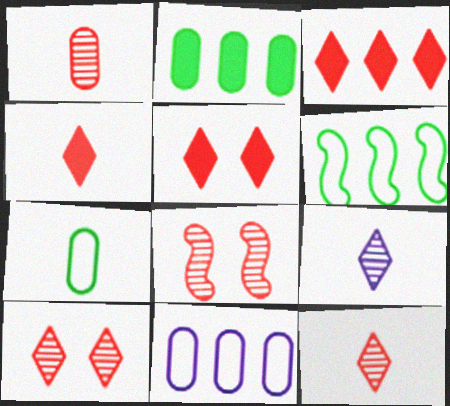[[3, 4, 5]]